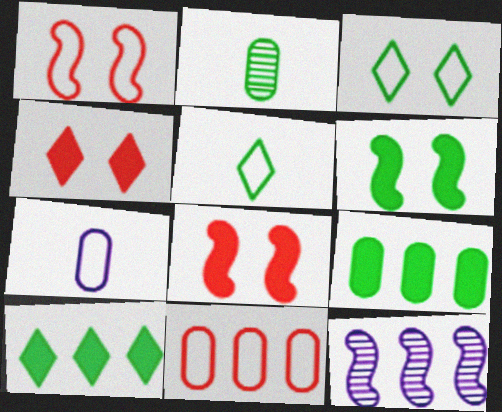[[10, 11, 12]]